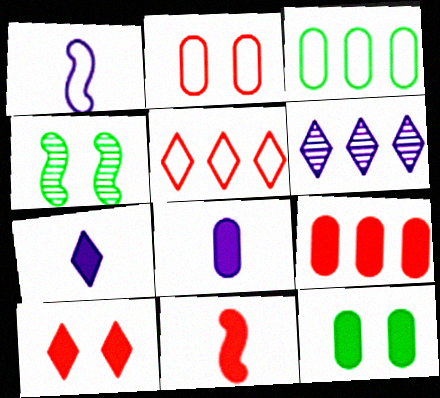[[4, 5, 8], 
[8, 9, 12], 
[9, 10, 11]]